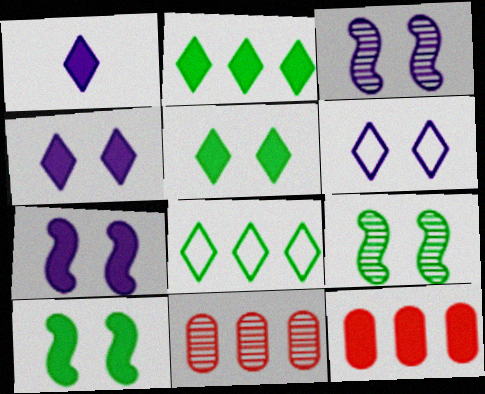[[1, 10, 12]]